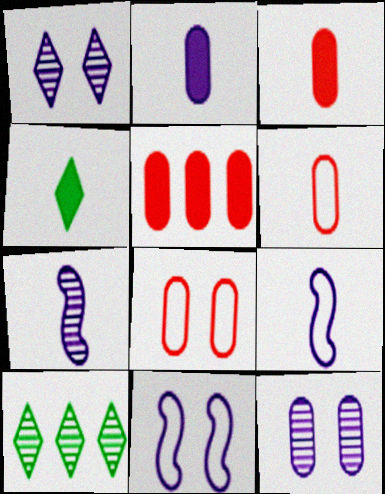[[3, 10, 11], 
[4, 6, 7]]